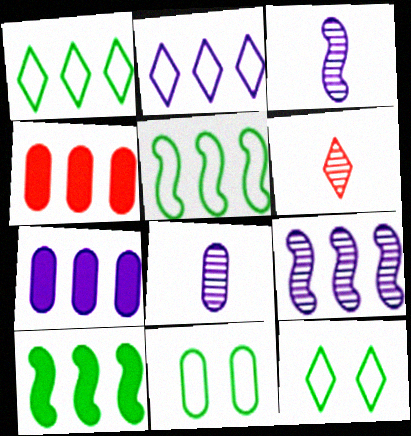[[1, 4, 9], 
[2, 7, 9], 
[3, 4, 12], 
[4, 8, 11]]